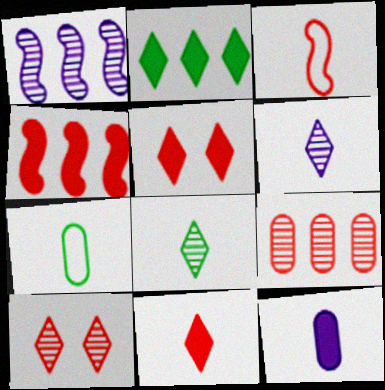[[1, 5, 7], 
[3, 5, 9], 
[3, 8, 12]]